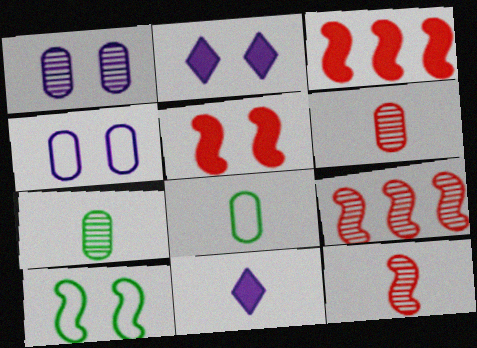[[2, 8, 9], 
[8, 11, 12]]